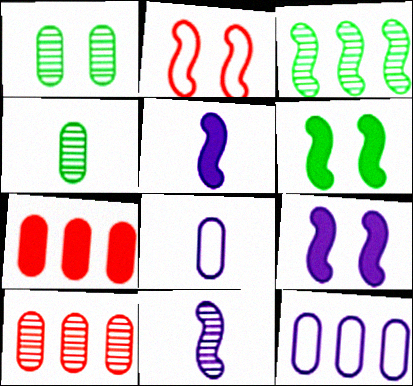[[1, 7, 8], 
[2, 3, 5]]